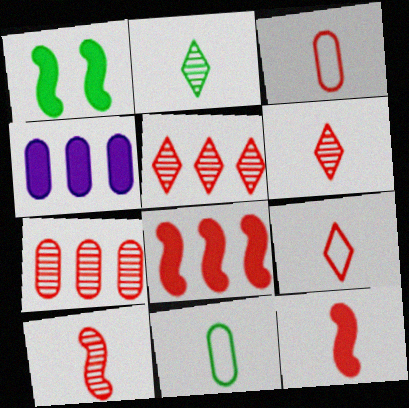[[3, 6, 12]]